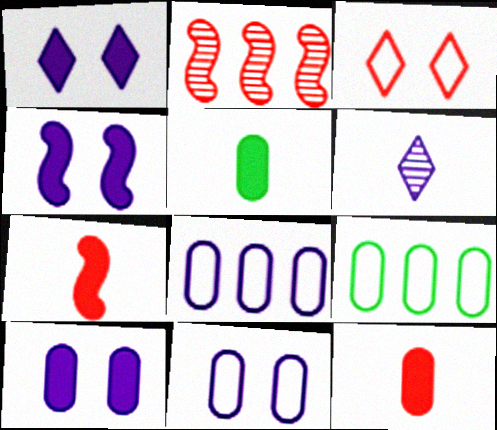[[1, 4, 10], 
[2, 3, 12], 
[4, 6, 8]]